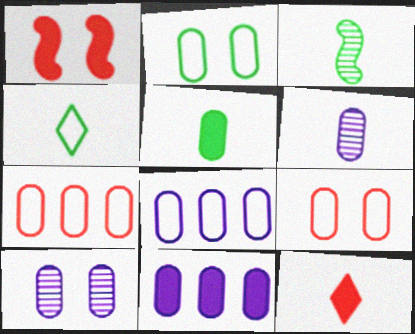[[3, 4, 5], 
[5, 7, 10]]